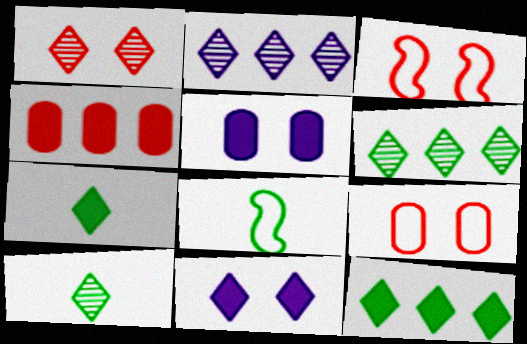[[1, 2, 10]]